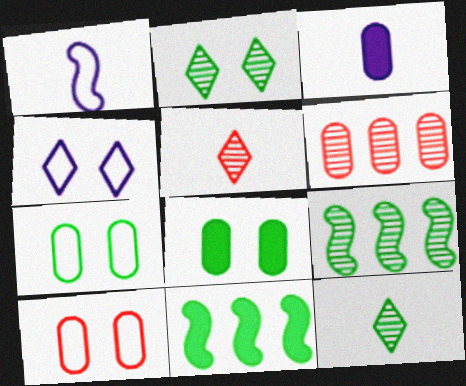[[3, 6, 7], 
[7, 11, 12]]